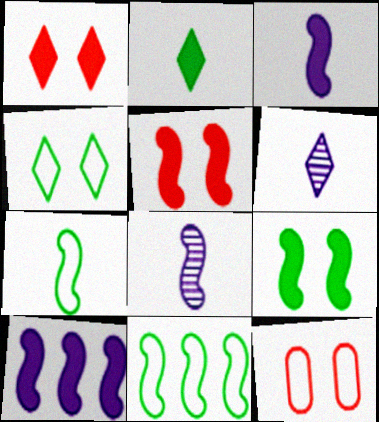[[5, 8, 11]]